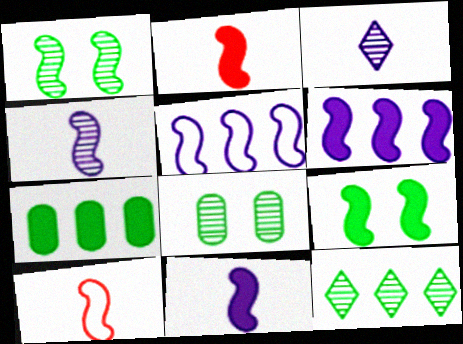[[1, 2, 5], 
[1, 6, 10], 
[2, 6, 9]]